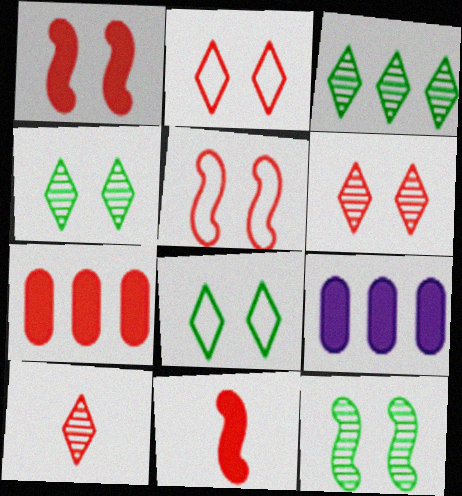[[5, 7, 10]]